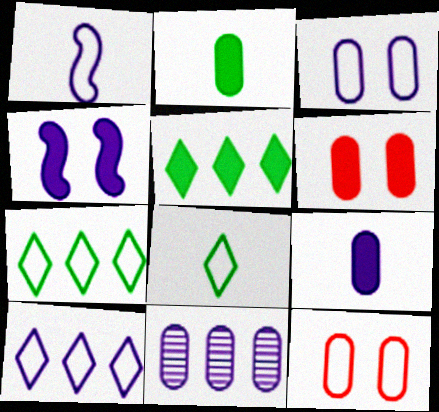[[1, 3, 10], 
[1, 7, 12], 
[2, 11, 12], 
[3, 9, 11]]